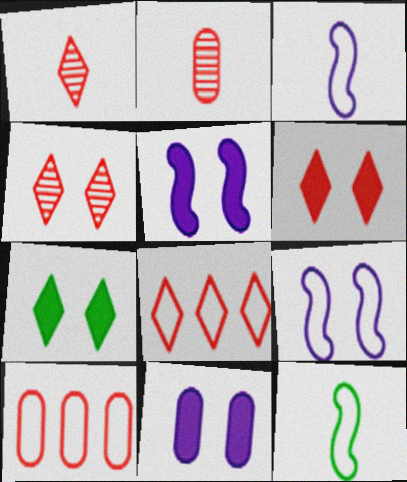[[1, 6, 8]]